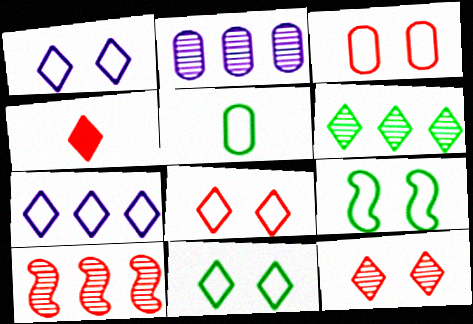[[1, 3, 9], 
[1, 4, 6], 
[1, 8, 11], 
[2, 4, 9], 
[2, 6, 10], 
[3, 4, 10]]